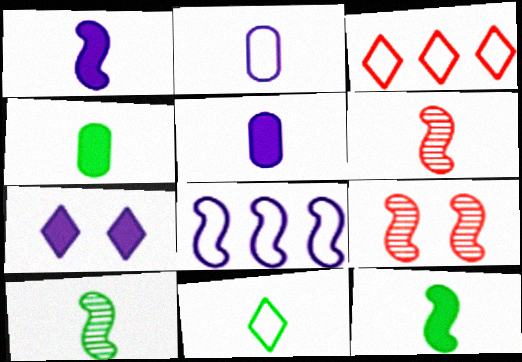[[4, 10, 11], 
[5, 6, 11], 
[8, 9, 12]]